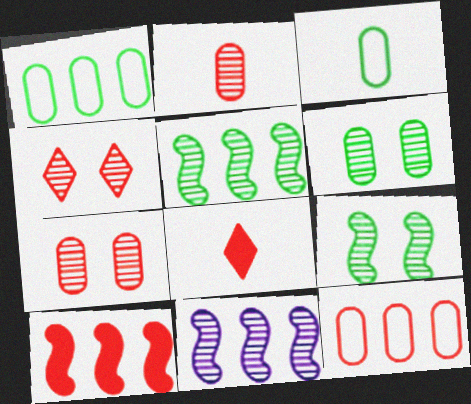[]